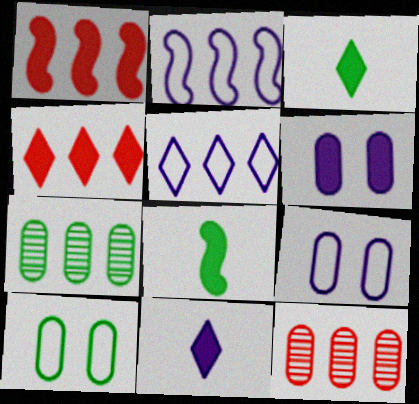[[1, 3, 6], 
[1, 5, 7], 
[2, 4, 7], 
[4, 6, 8]]